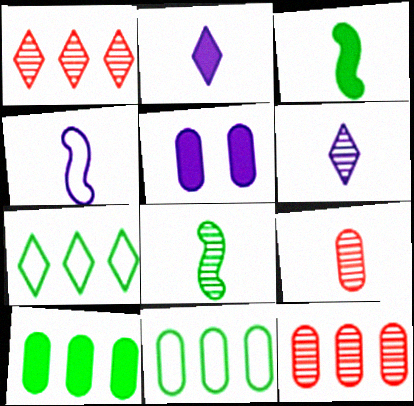[[5, 9, 11], 
[6, 8, 9]]